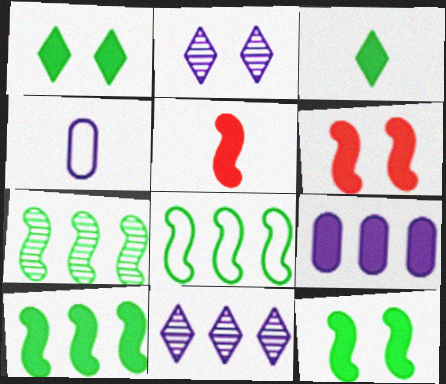[[1, 5, 9], 
[3, 6, 9], 
[7, 8, 10]]